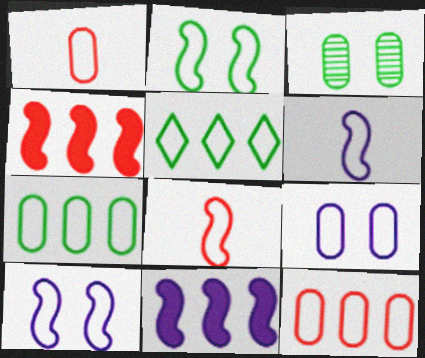[[1, 5, 10], 
[1, 7, 9], 
[5, 8, 9]]